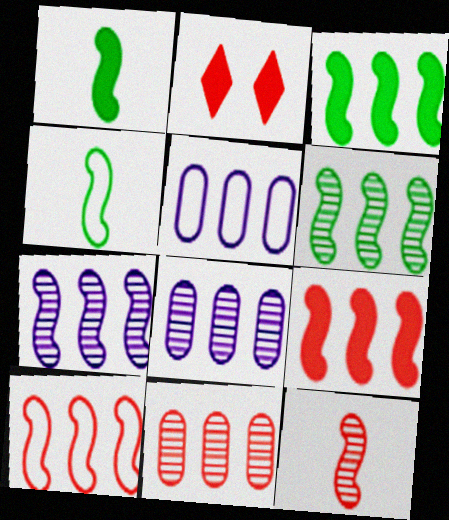[[2, 4, 8], 
[3, 7, 10]]